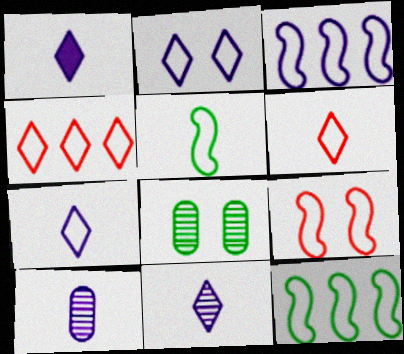[[1, 7, 11], 
[3, 5, 9]]